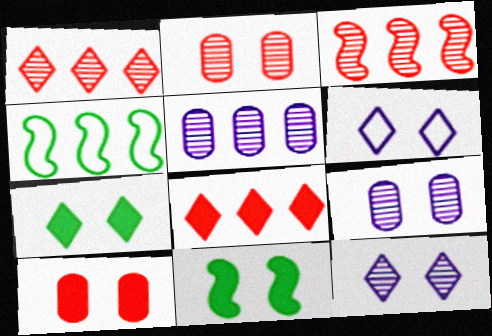[[2, 6, 11], 
[4, 5, 8]]